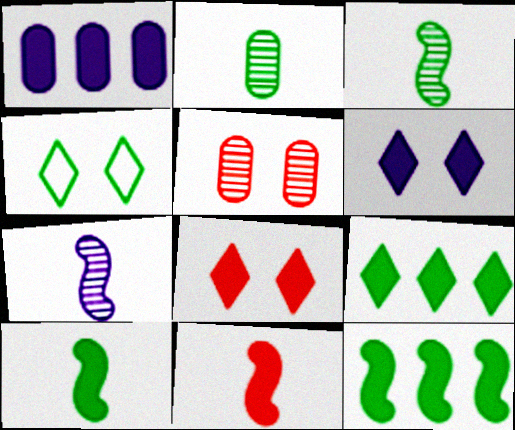[[1, 8, 10], 
[2, 4, 12]]